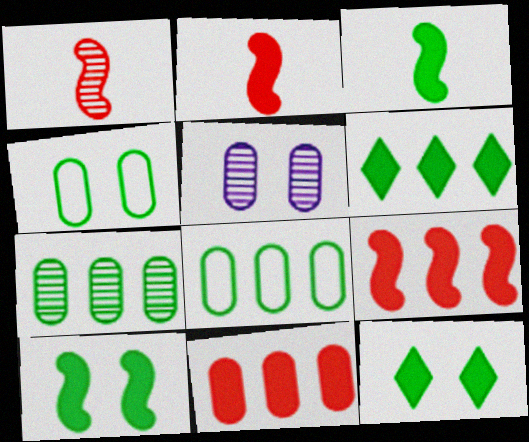[]